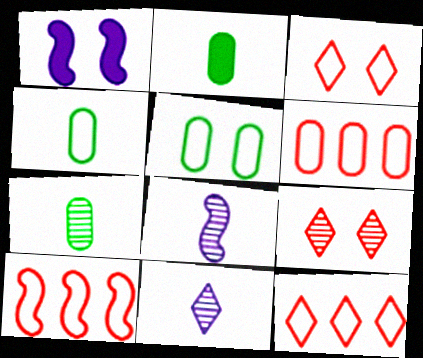[[1, 5, 9], 
[1, 7, 12], 
[2, 4, 7], 
[6, 10, 12]]